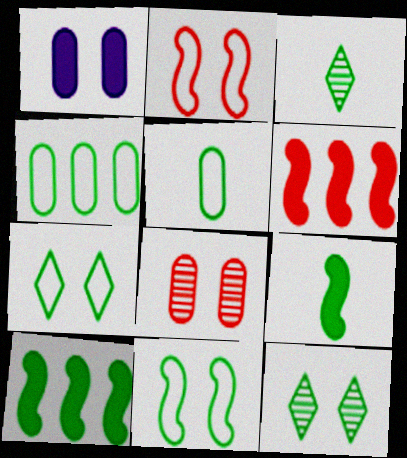[[1, 2, 12], 
[3, 5, 9], 
[4, 9, 12], 
[5, 10, 12]]